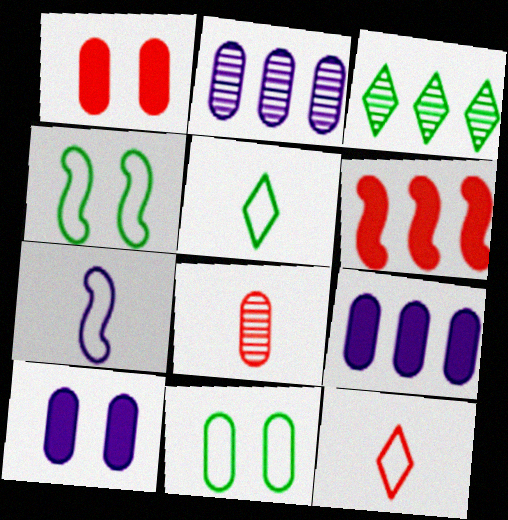[[1, 3, 7], 
[8, 9, 11]]